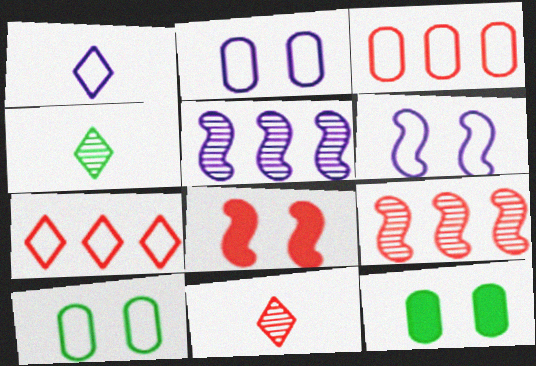[[1, 9, 12], 
[3, 8, 11]]